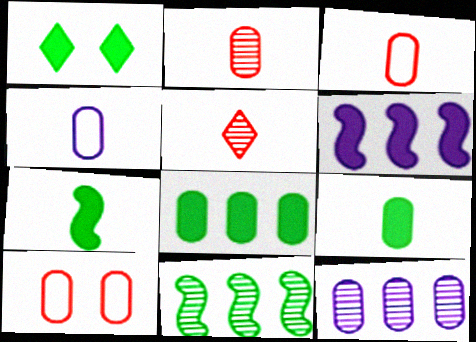[[1, 7, 8], 
[2, 4, 9], 
[4, 5, 7], 
[9, 10, 12]]